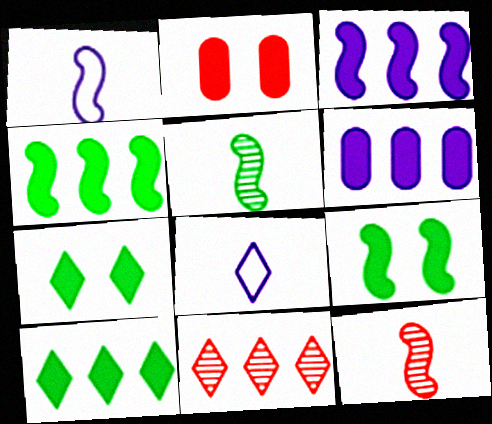[[7, 8, 11]]